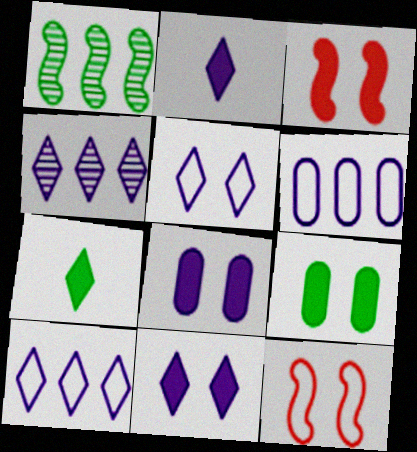[[2, 4, 5], 
[3, 9, 11]]